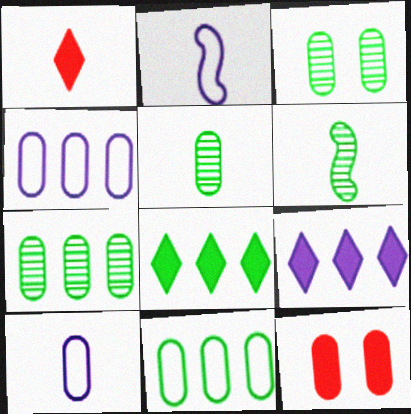[[1, 2, 5], 
[1, 6, 10], 
[3, 5, 7], 
[4, 5, 12], 
[7, 10, 12]]